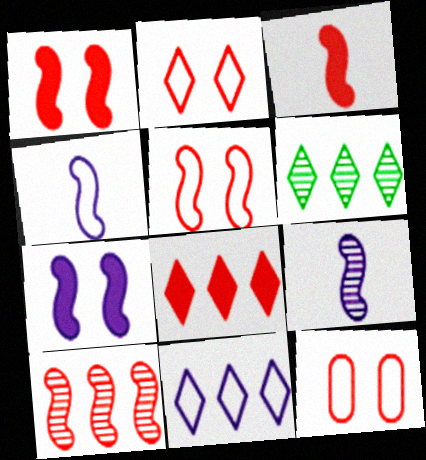[[2, 5, 12], 
[3, 5, 10], 
[6, 8, 11]]